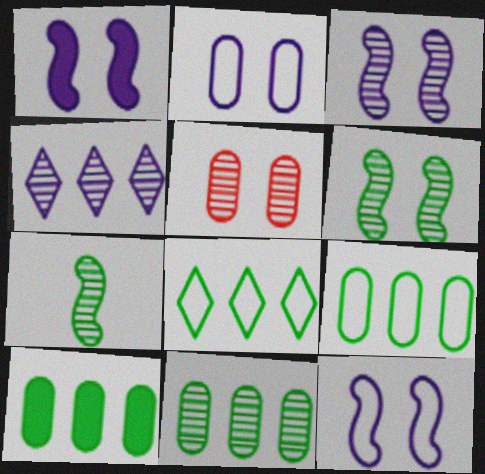[[1, 3, 12], 
[4, 5, 7], 
[9, 10, 11]]